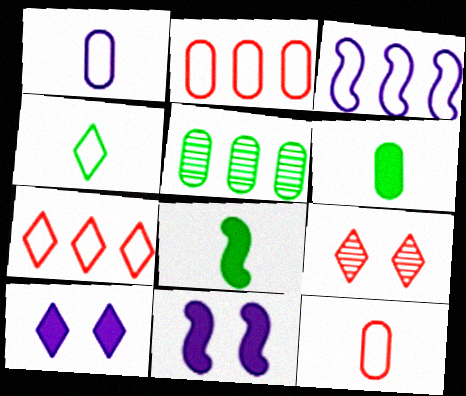[[3, 6, 9]]